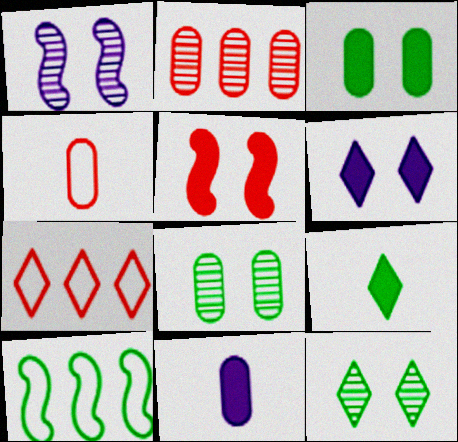[[3, 5, 6], 
[8, 9, 10]]